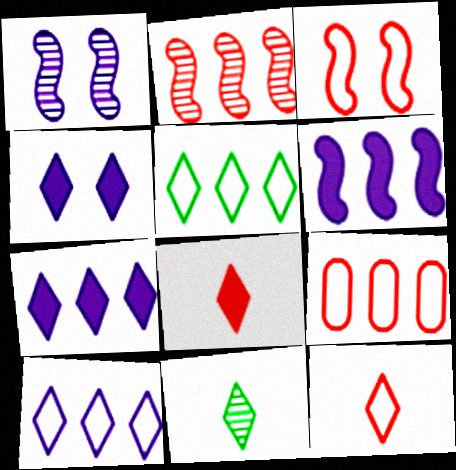[[3, 9, 12]]